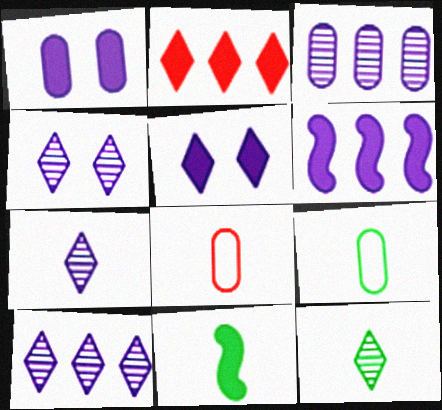[[1, 2, 11], 
[4, 7, 10], 
[7, 8, 11], 
[9, 11, 12]]